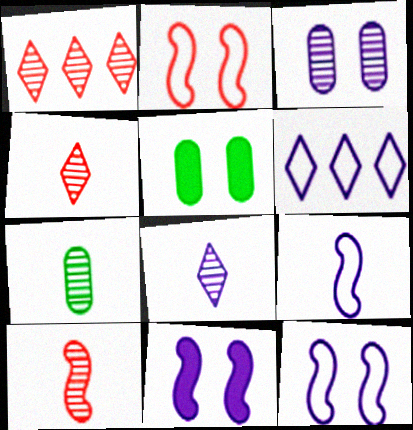[[1, 5, 9], 
[5, 6, 10], 
[7, 8, 10]]